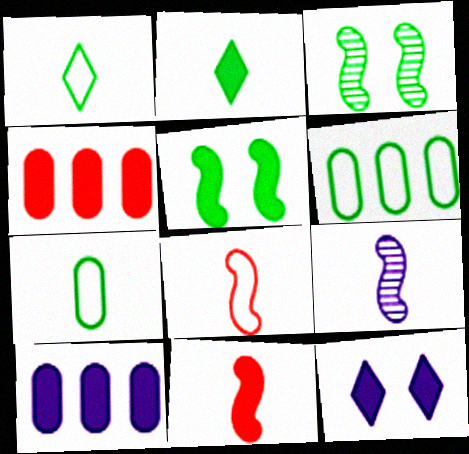[[2, 3, 6]]